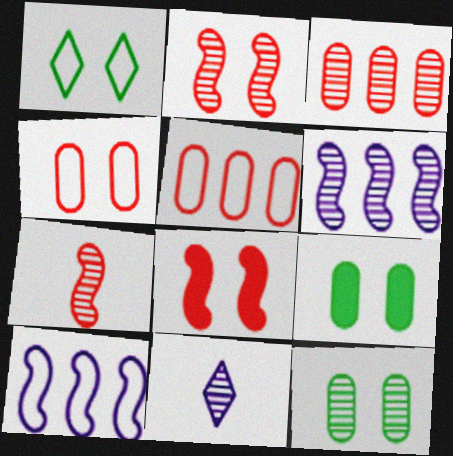[]